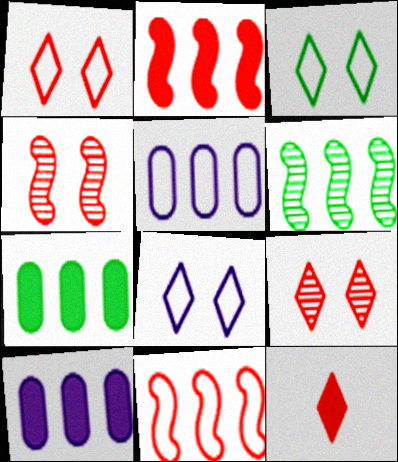[[1, 3, 8]]